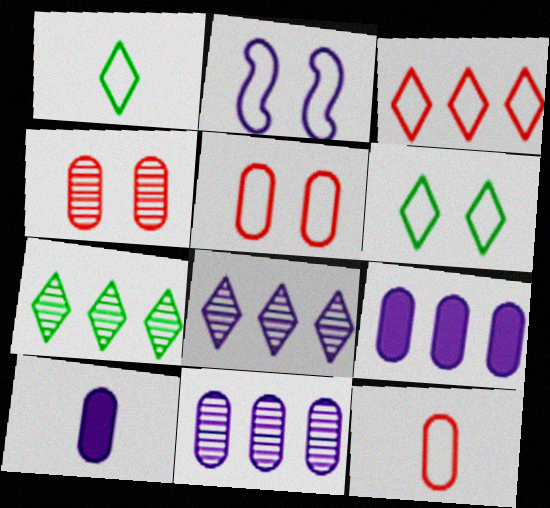[[2, 5, 6], 
[2, 8, 10]]